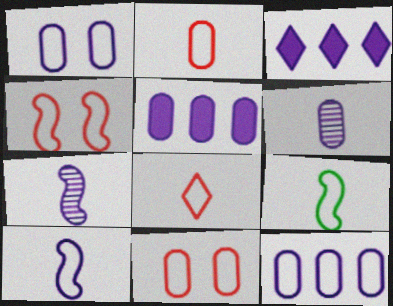[[1, 3, 7], 
[1, 5, 6]]